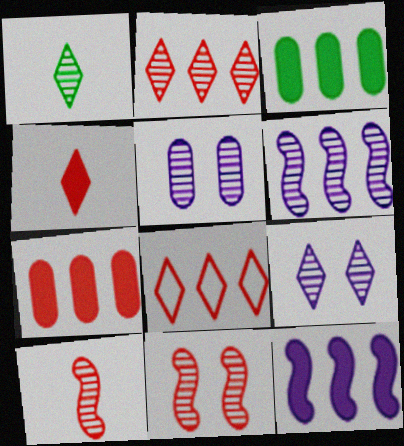[[1, 2, 9], 
[3, 6, 8]]